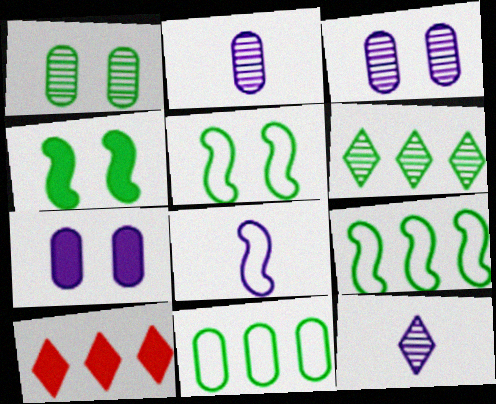[[1, 8, 10], 
[2, 5, 10]]